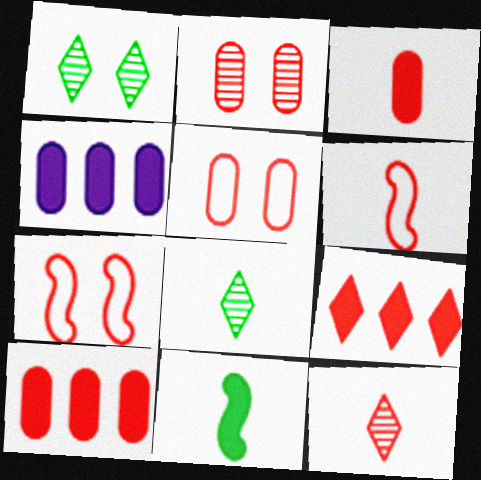[[1, 4, 6], 
[2, 6, 9], 
[3, 6, 12], 
[4, 7, 8], 
[7, 10, 12]]